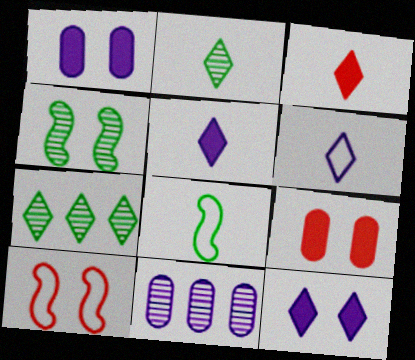[[2, 3, 6]]